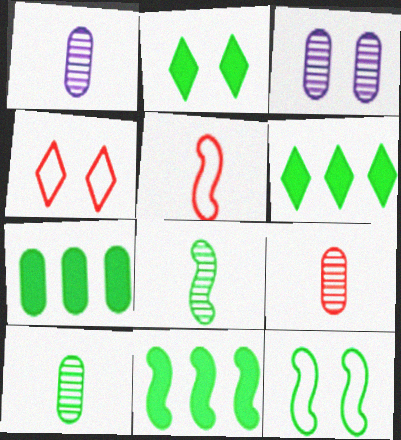[[1, 4, 11], 
[1, 9, 10], 
[3, 5, 6], 
[6, 7, 11], 
[6, 10, 12], 
[8, 11, 12]]